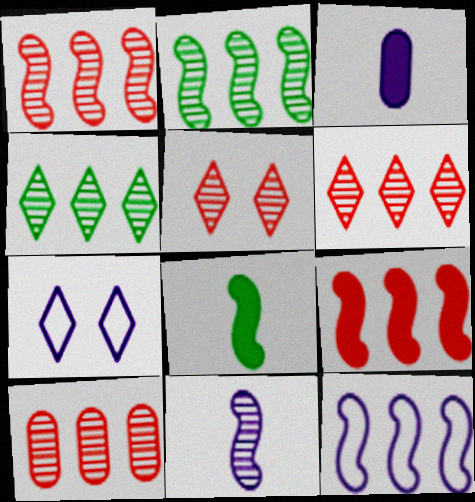[[1, 6, 10], 
[2, 9, 12], 
[7, 8, 10]]